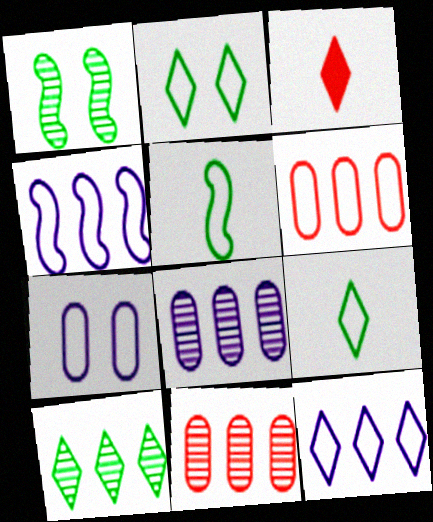[]